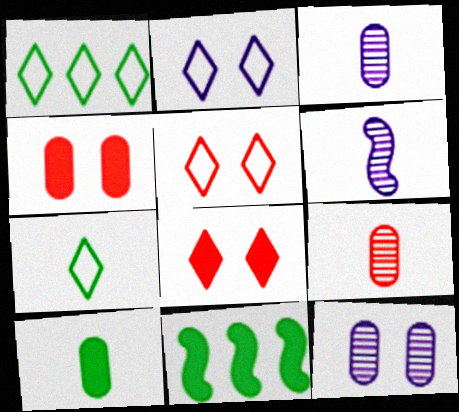[[1, 4, 6], 
[2, 9, 11], 
[3, 5, 11]]